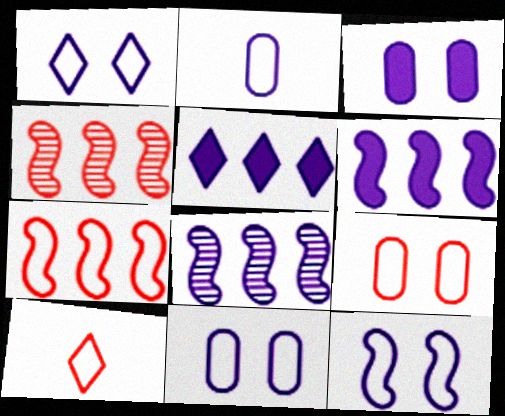[[1, 11, 12], 
[7, 9, 10]]